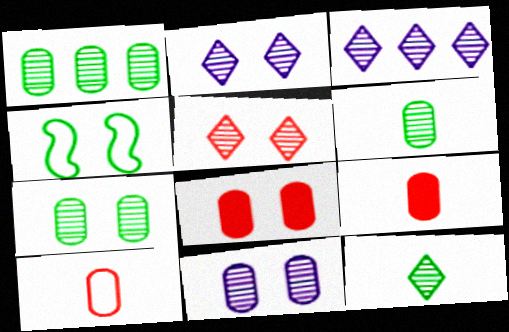[[1, 6, 7], 
[2, 4, 8], 
[3, 4, 9], 
[3, 5, 12]]